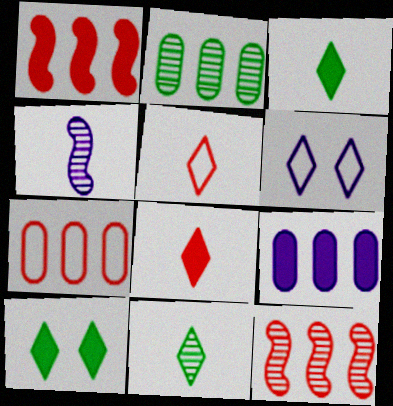[[2, 7, 9], 
[4, 6, 9], 
[4, 7, 10]]